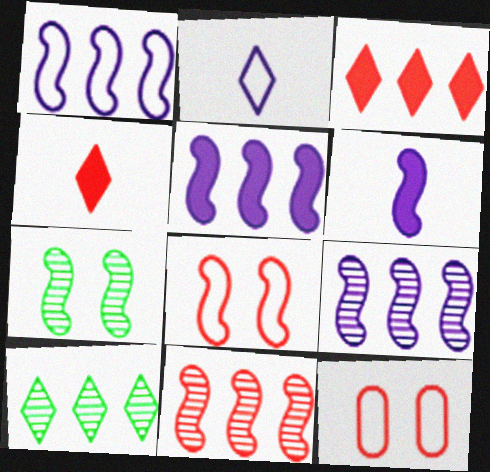[[1, 5, 9], 
[4, 11, 12], 
[6, 10, 12]]